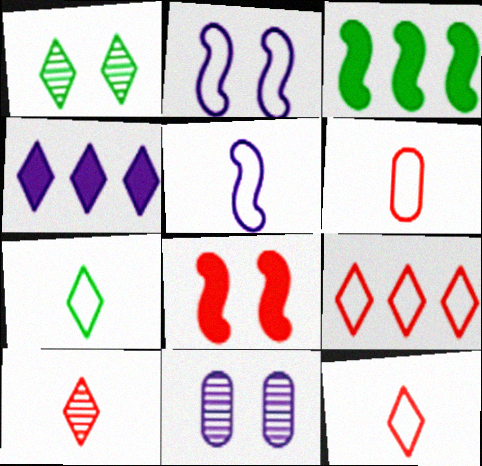[[1, 4, 12], 
[3, 11, 12], 
[4, 5, 11], 
[5, 6, 7]]